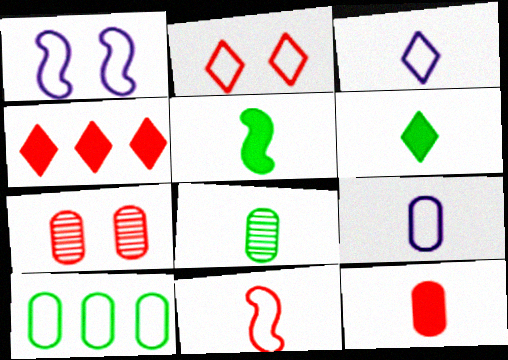[[1, 4, 8], 
[4, 7, 11], 
[8, 9, 12]]